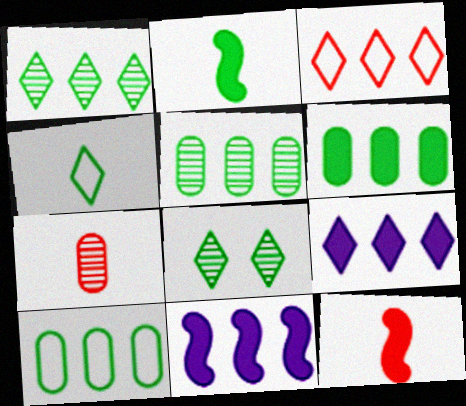[[1, 3, 9], 
[2, 8, 10], 
[3, 5, 11], 
[5, 6, 10]]